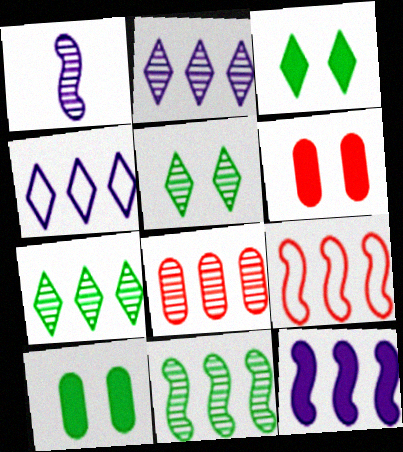[[1, 5, 8], 
[2, 8, 11], 
[9, 11, 12]]